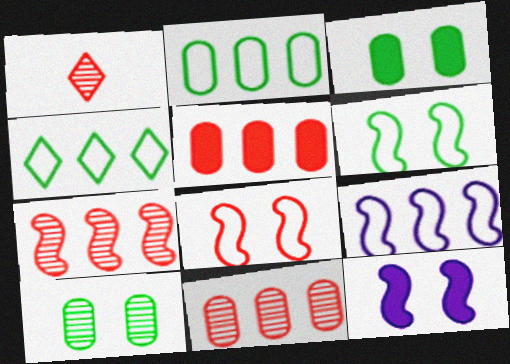[[1, 2, 12], 
[1, 3, 9], 
[1, 5, 8]]